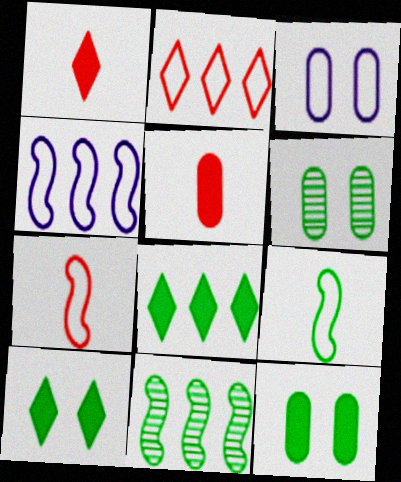[[1, 3, 11], 
[1, 4, 6], 
[2, 3, 9], 
[6, 8, 9]]